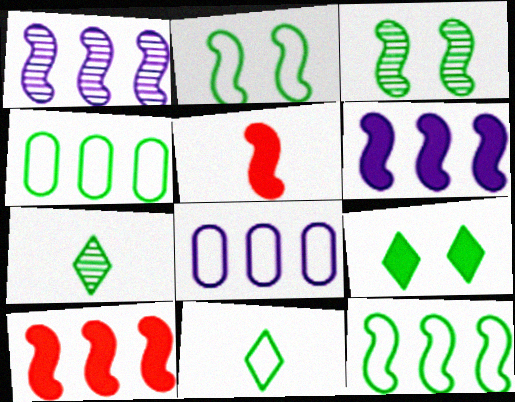[[1, 2, 5], 
[1, 10, 12], 
[2, 4, 11]]